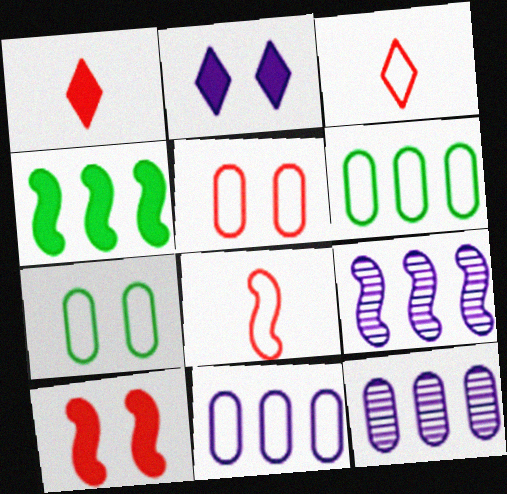[[1, 7, 9]]